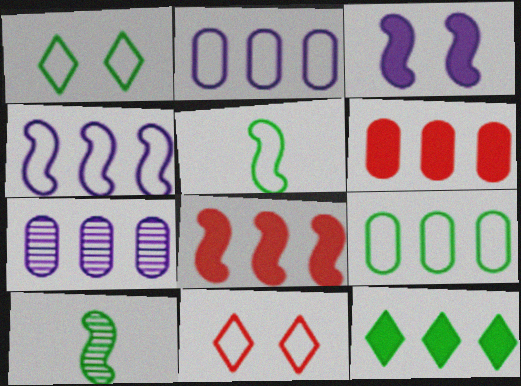[[1, 5, 9], 
[2, 5, 11], 
[6, 7, 9]]